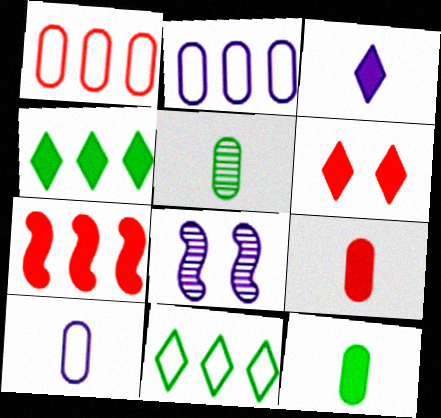[[2, 3, 8], 
[3, 4, 6], 
[5, 9, 10], 
[6, 7, 9], 
[8, 9, 11]]